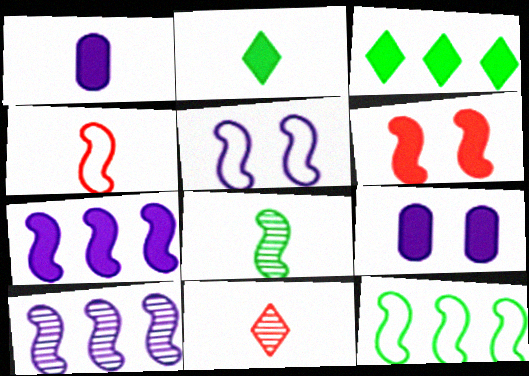[[1, 3, 6], 
[4, 5, 12], 
[9, 11, 12]]